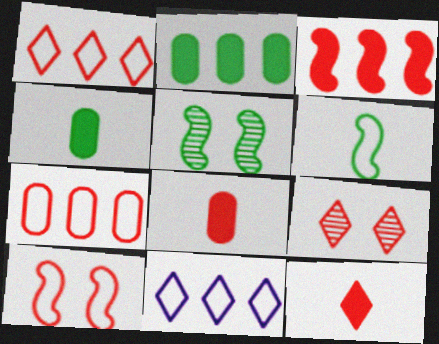[[1, 9, 12], 
[5, 8, 11]]